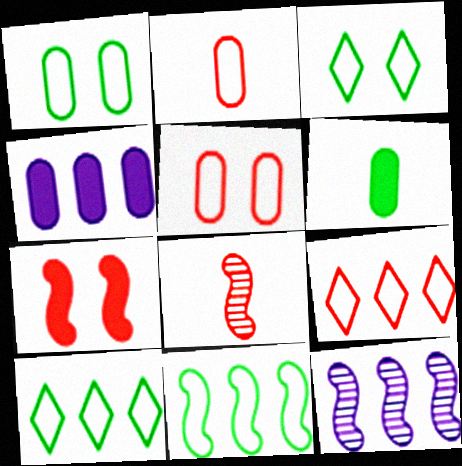[[3, 4, 8]]